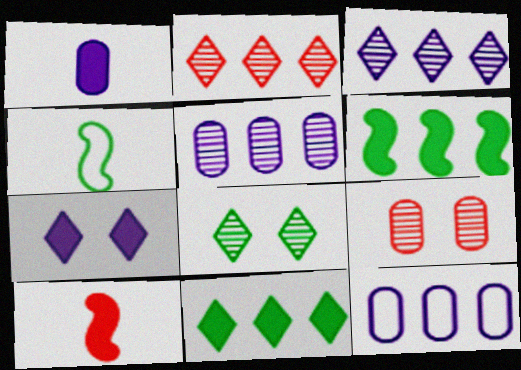[[2, 6, 12], 
[8, 10, 12]]